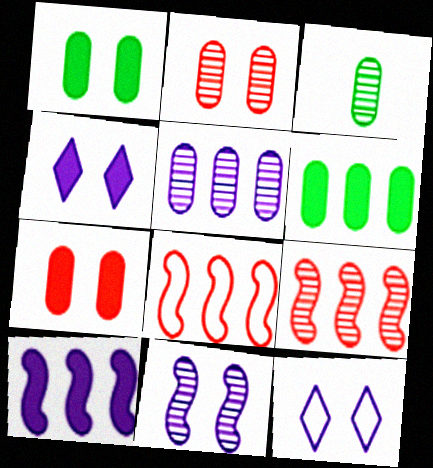[[2, 3, 5], 
[3, 4, 8]]